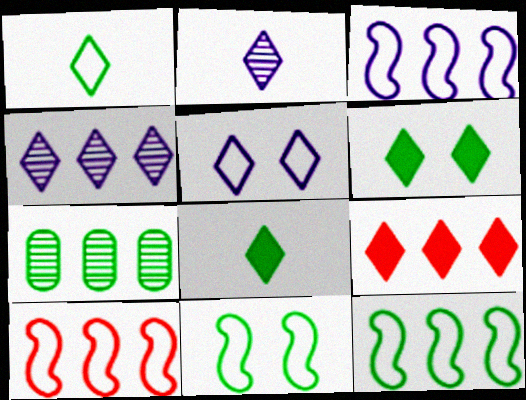[[3, 7, 9], 
[3, 10, 12], 
[7, 8, 11]]